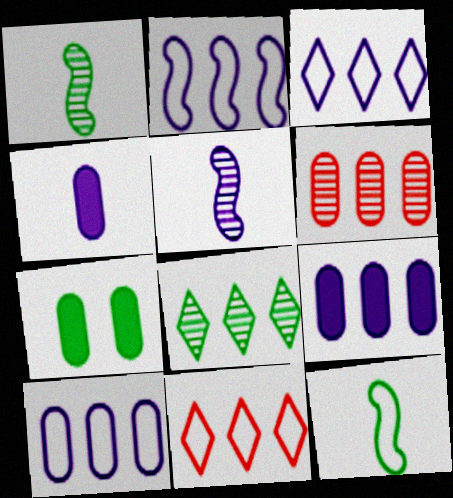[[2, 3, 10], 
[5, 7, 11], 
[7, 8, 12]]